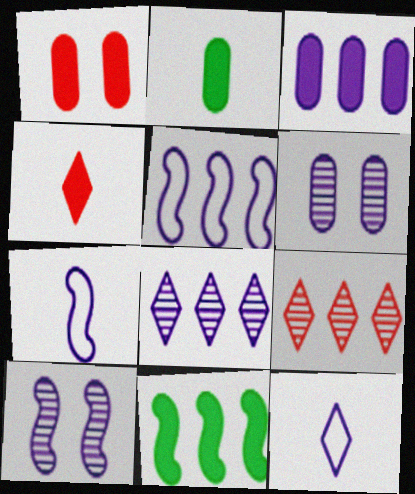[[1, 2, 3], 
[3, 5, 8], 
[3, 10, 12]]